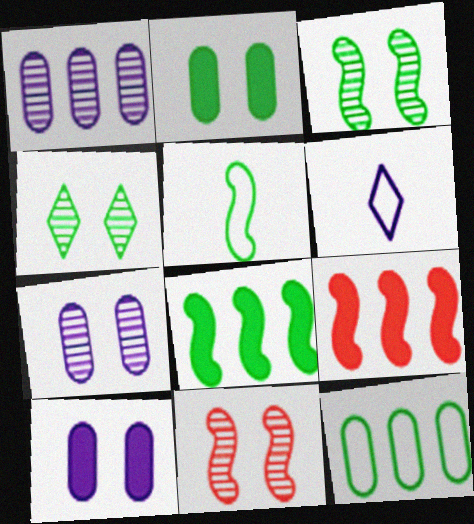[[3, 5, 8], 
[4, 7, 11]]